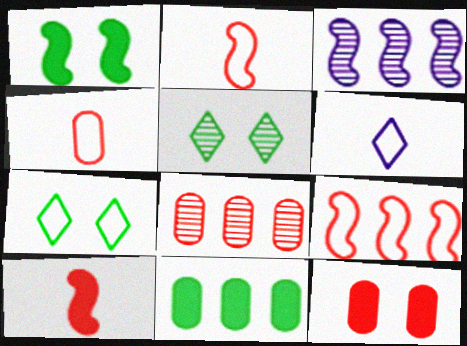[[1, 2, 3], 
[1, 6, 8], 
[4, 8, 12]]